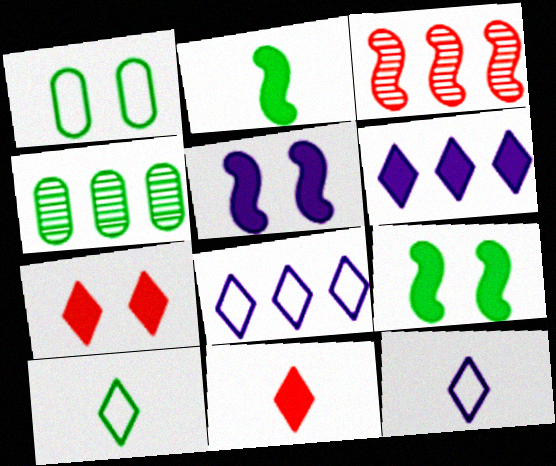[[4, 9, 10]]